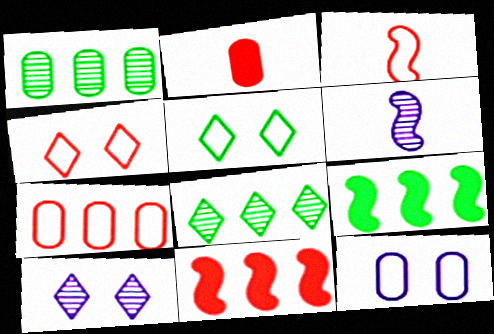[[1, 2, 12], 
[3, 4, 7]]